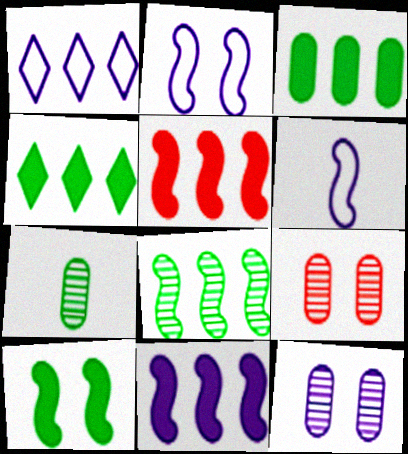[[4, 6, 9]]